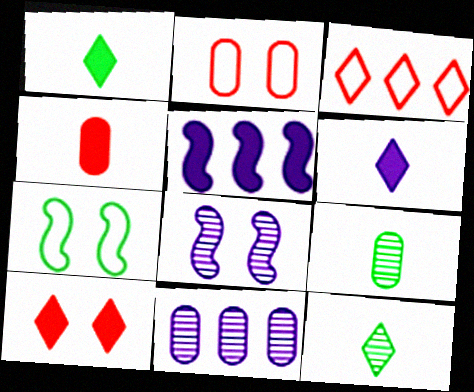[[2, 5, 12]]